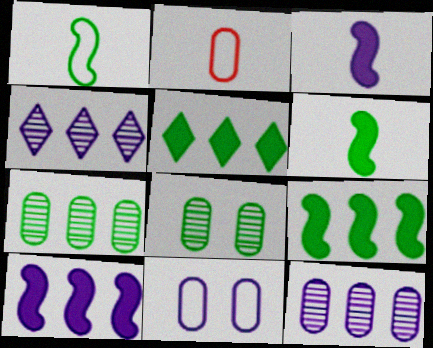[[1, 5, 8], 
[3, 4, 11]]